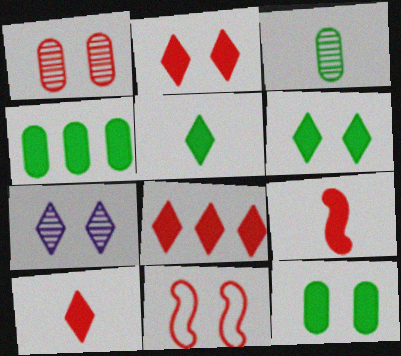[[1, 2, 11], 
[2, 8, 10], 
[7, 11, 12]]